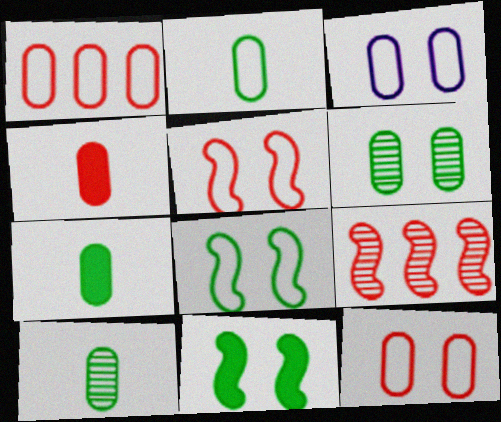[[1, 2, 3], 
[2, 7, 10]]